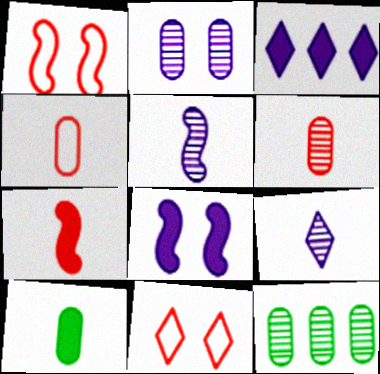[[2, 6, 12]]